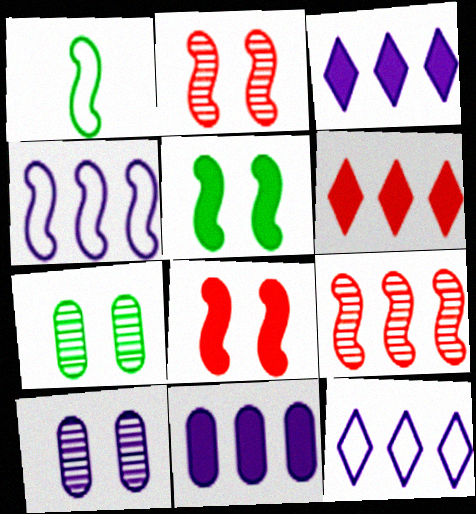[[1, 6, 10]]